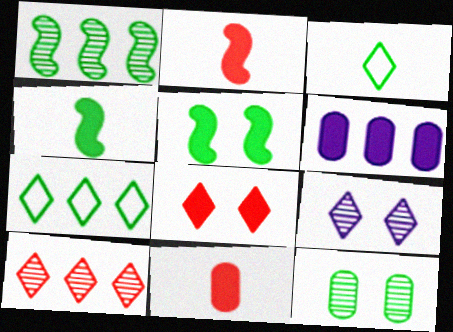[[4, 6, 8], 
[4, 7, 12]]